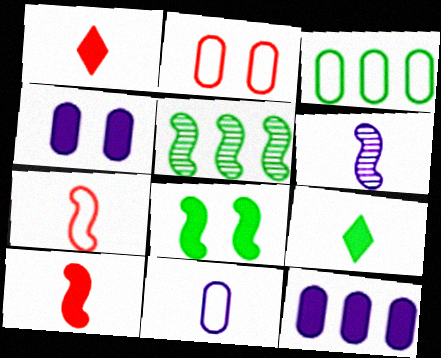[[1, 8, 12], 
[2, 3, 11]]